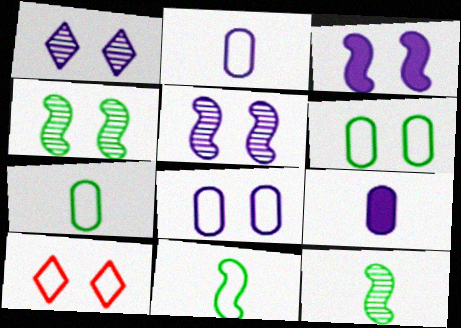[[1, 3, 8]]